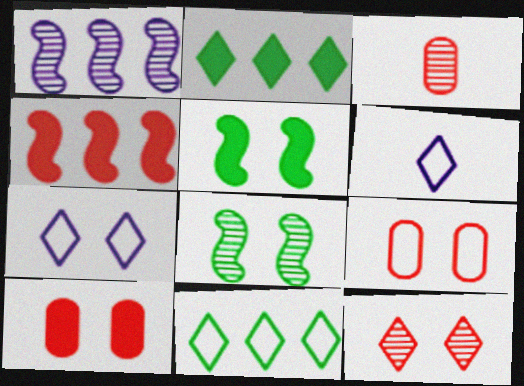[[2, 6, 12], 
[7, 8, 10]]